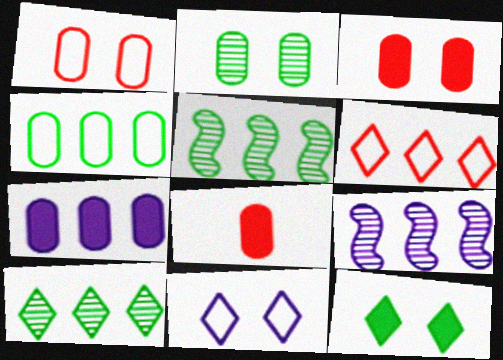[[5, 6, 7], 
[5, 8, 11]]